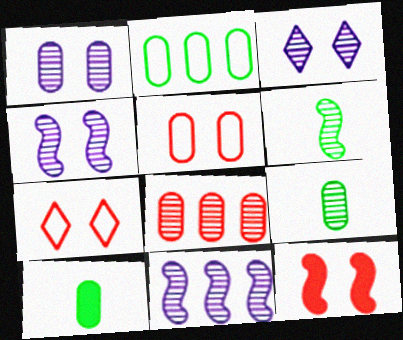[[1, 3, 4], 
[1, 8, 9], 
[3, 6, 8], 
[7, 10, 11]]